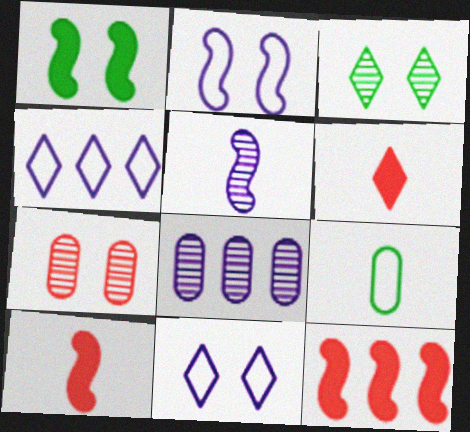[[1, 7, 11], 
[3, 4, 6], 
[5, 6, 9]]